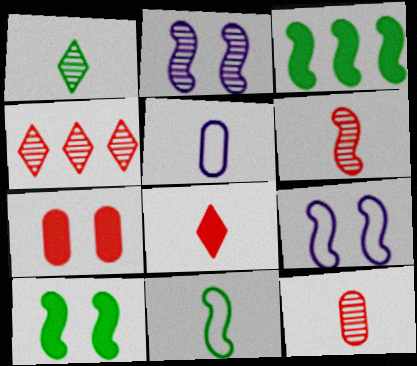[[3, 6, 9], 
[4, 5, 10]]